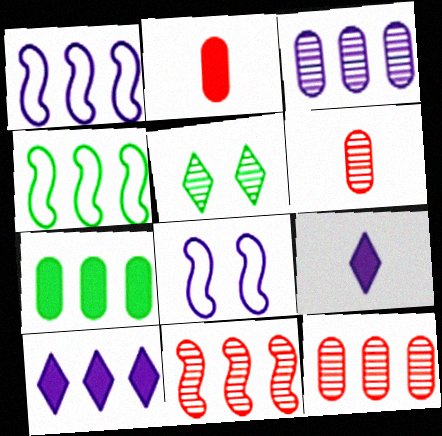[[1, 2, 5], 
[1, 3, 10], 
[3, 8, 9], 
[4, 10, 12]]